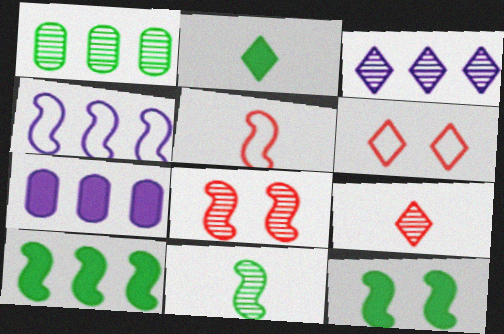[[2, 3, 6], 
[3, 4, 7], 
[6, 7, 11]]